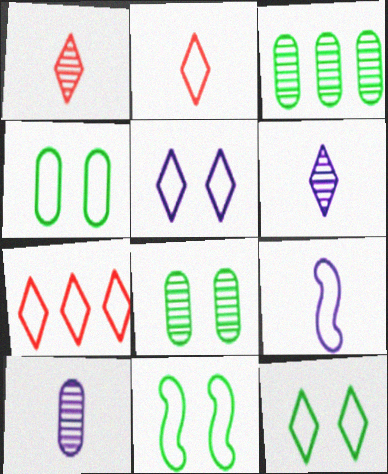[[4, 7, 9], 
[4, 11, 12]]